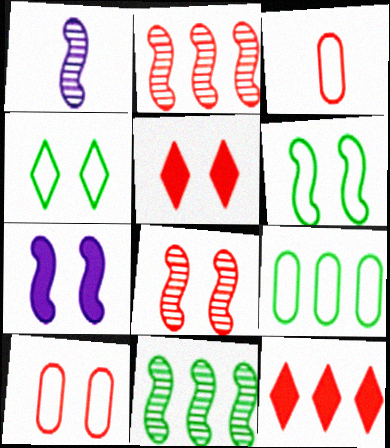[[1, 5, 9], 
[1, 8, 11], 
[2, 3, 5], 
[3, 8, 12], 
[5, 8, 10], 
[6, 7, 8]]